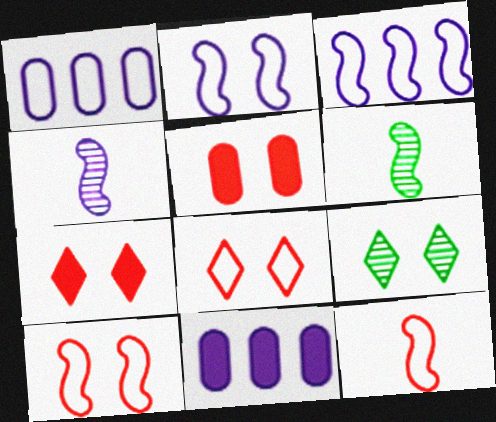[[1, 6, 7], 
[2, 5, 9], 
[6, 8, 11], 
[9, 11, 12]]